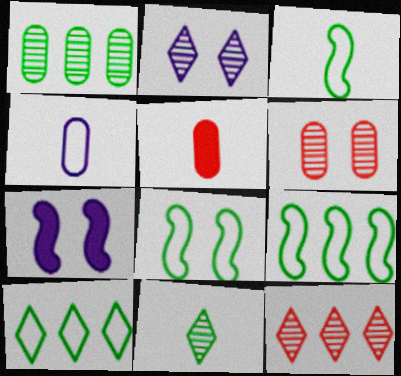[[2, 5, 9], 
[2, 11, 12], 
[3, 8, 9]]